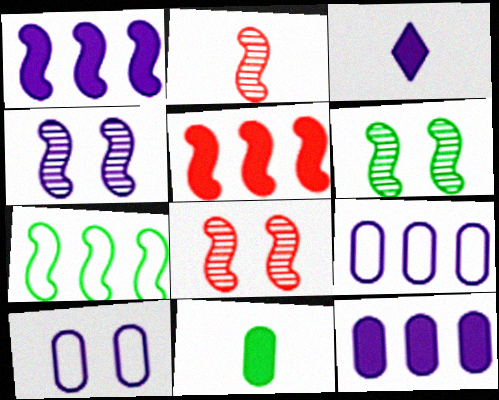[[3, 4, 9], 
[4, 6, 8]]